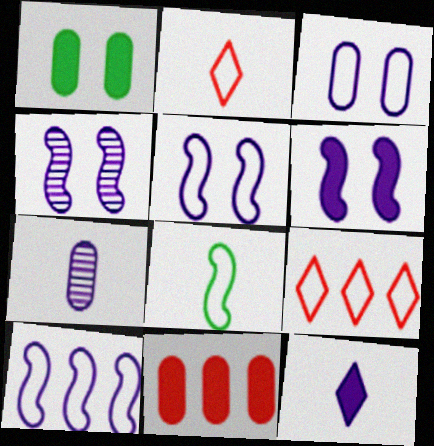[[3, 8, 9], 
[4, 5, 6]]